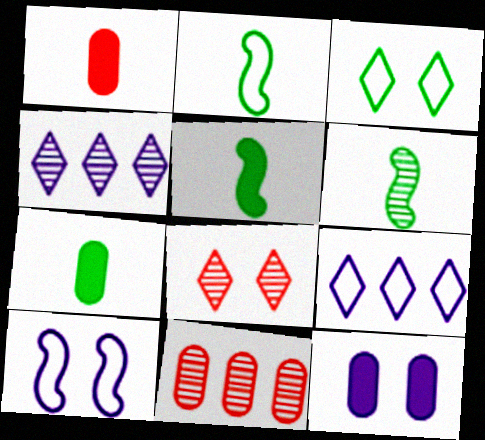[[2, 5, 6]]